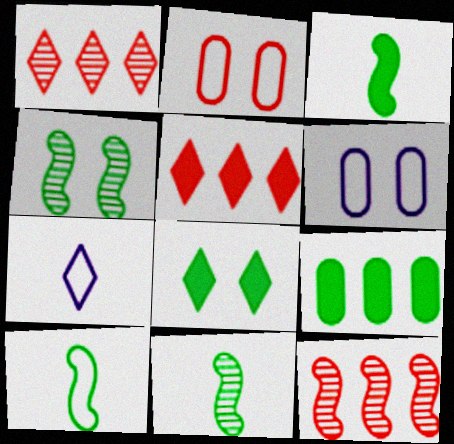[[1, 3, 6], 
[1, 7, 8], 
[3, 8, 9], 
[3, 10, 11], 
[5, 6, 11]]